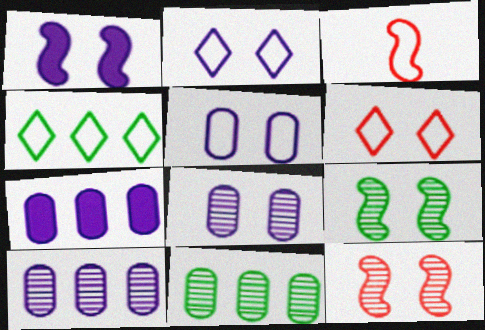[[1, 2, 8], 
[3, 4, 5]]